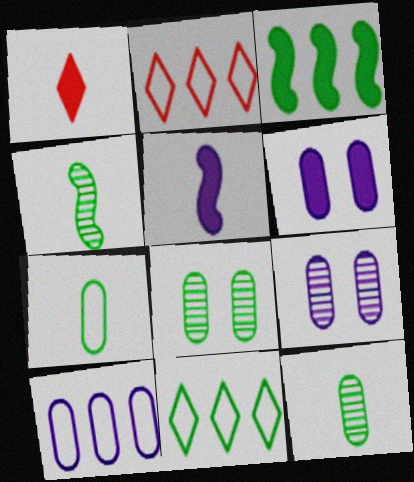[[1, 3, 6], 
[2, 4, 6], 
[2, 5, 8]]